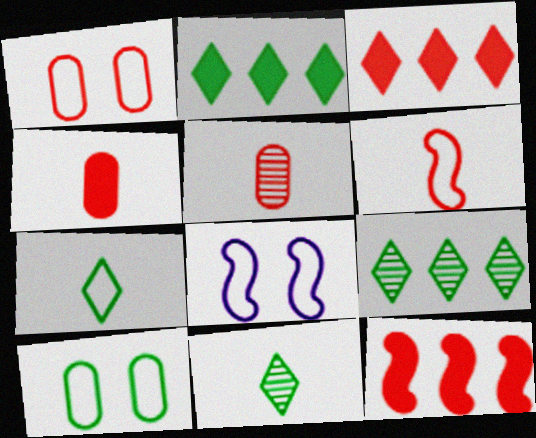[[2, 5, 8], 
[4, 8, 9]]